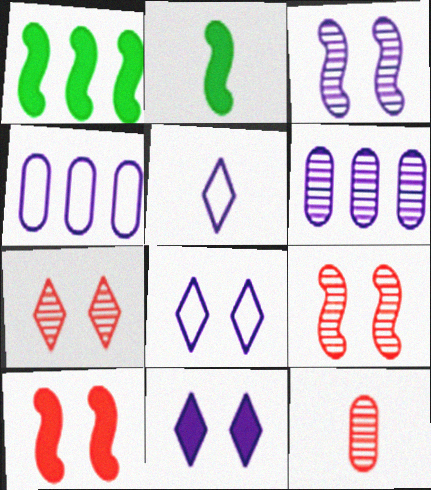[[1, 8, 12], 
[2, 4, 7], 
[2, 5, 12]]